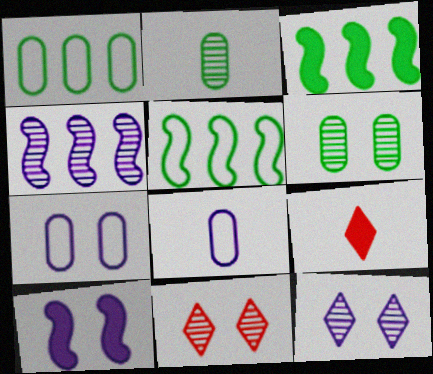[[2, 4, 11], 
[3, 8, 11], 
[7, 10, 12]]